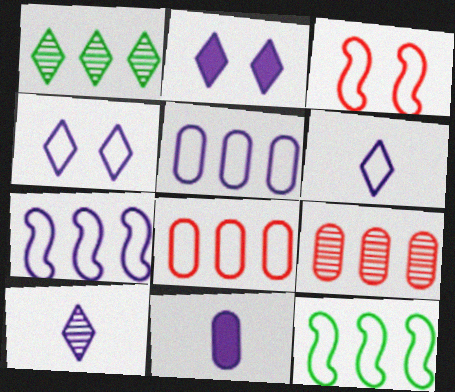[[1, 3, 11]]